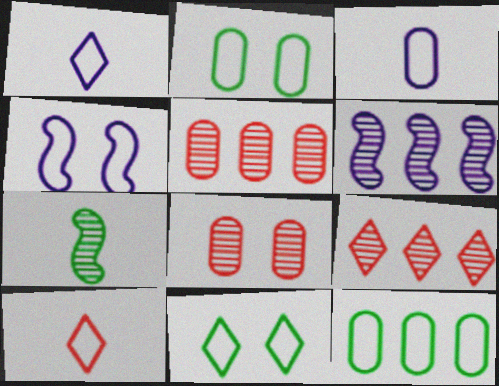[[4, 10, 12]]